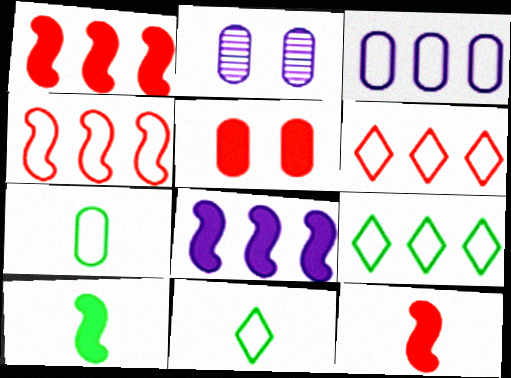[[1, 2, 11], 
[2, 6, 10], 
[2, 9, 12], 
[3, 4, 9]]